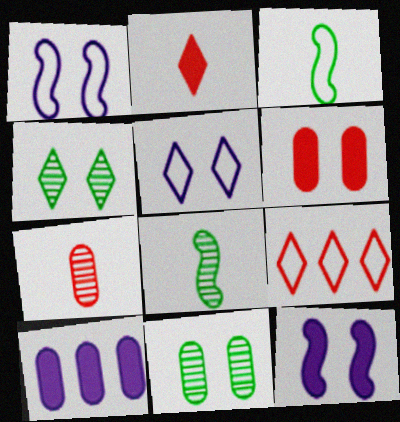[[1, 4, 6]]